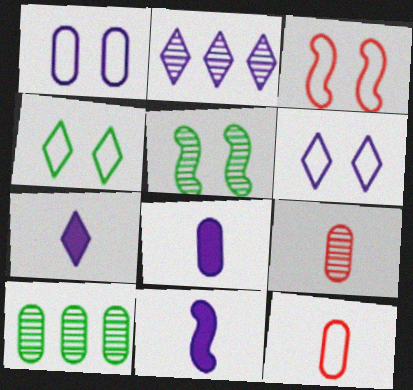[[1, 2, 11], 
[1, 3, 4], 
[2, 5, 9], 
[2, 6, 7], 
[3, 7, 10], 
[7, 8, 11]]